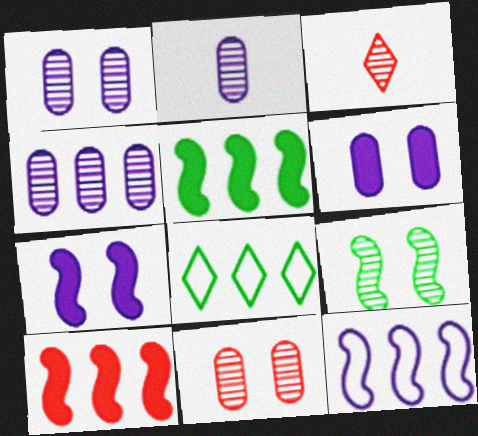[[1, 2, 4], 
[3, 4, 9], 
[4, 8, 10]]